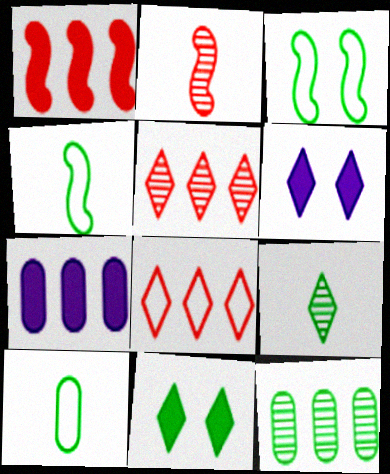[[4, 11, 12], 
[6, 8, 9]]